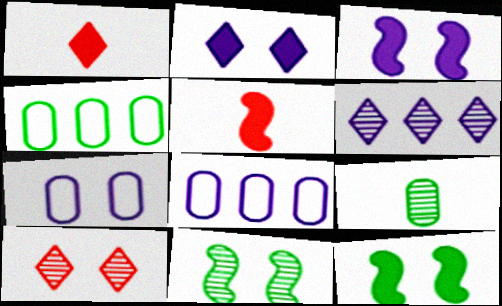[[1, 8, 11], 
[7, 10, 12]]